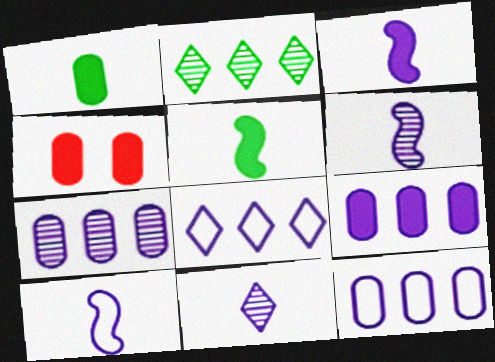[[1, 4, 9], 
[2, 4, 10], 
[3, 6, 10], 
[7, 9, 12]]